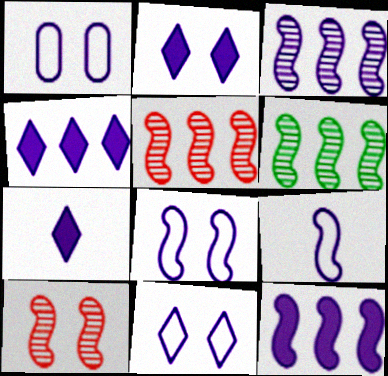[[1, 3, 7], 
[1, 8, 11], 
[2, 4, 7], 
[3, 5, 6]]